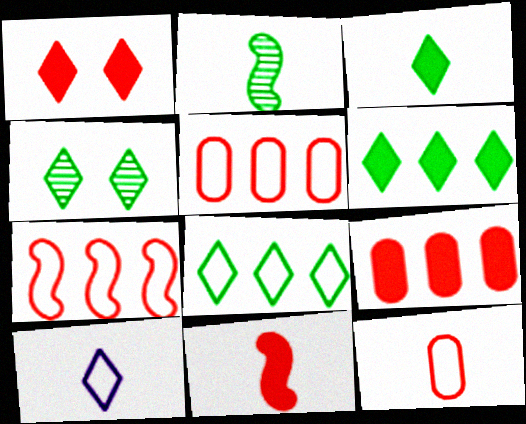[[1, 9, 11], 
[3, 4, 8]]